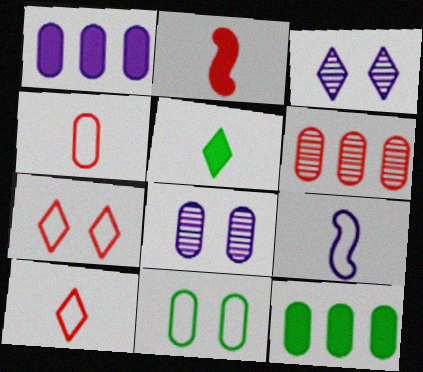[[1, 3, 9], 
[2, 6, 7], 
[4, 8, 12]]